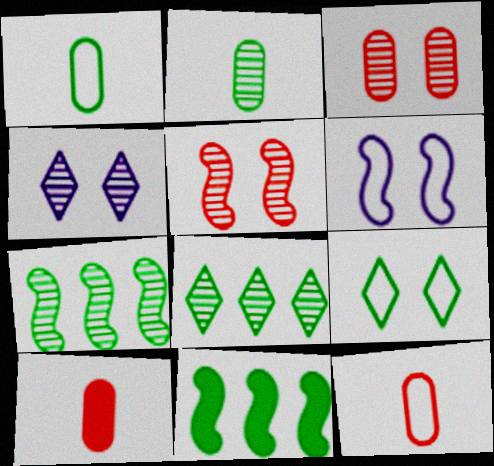[[2, 9, 11], 
[4, 11, 12], 
[6, 8, 10]]